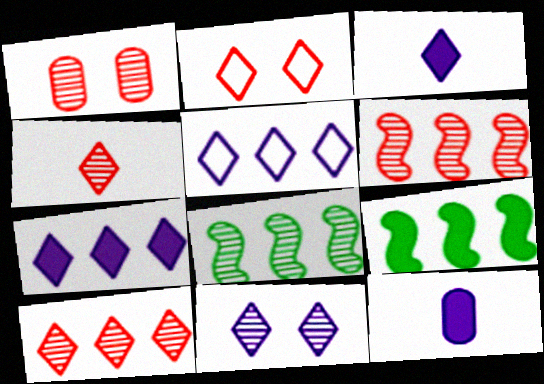[[1, 4, 6], 
[2, 8, 12], 
[3, 5, 11]]